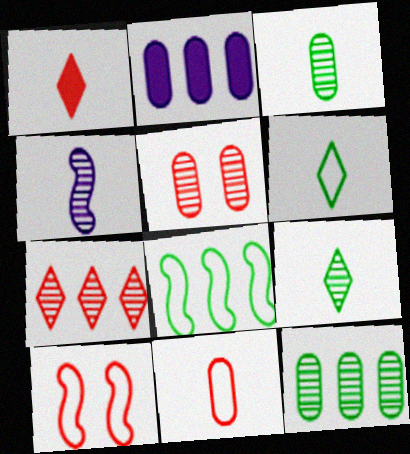[[2, 7, 8], 
[2, 9, 10]]